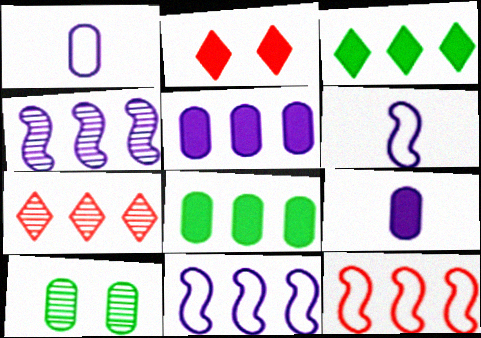[[7, 8, 11]]